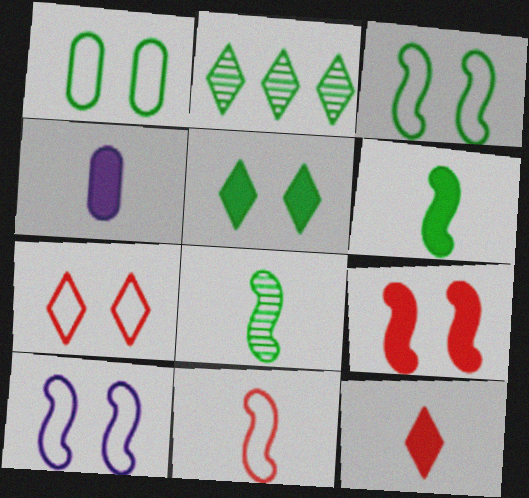[[1, 2, 6], 
[1, 7, 10], 
[4, 6, 12]]